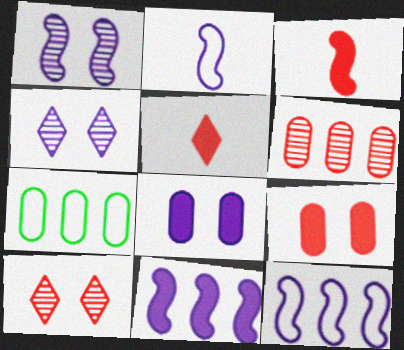[[1, 2, 11], 
[1, 5, 7], 
[3, 4, 7]]